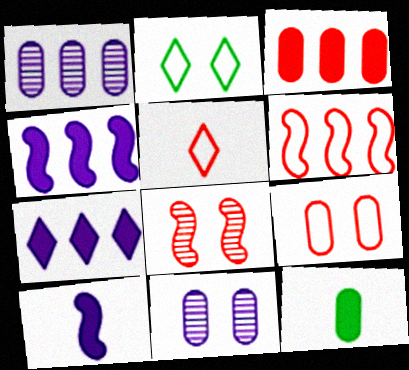[[1, 9, 12], 
[3, 5, 8], 
[5, 6, 9]]